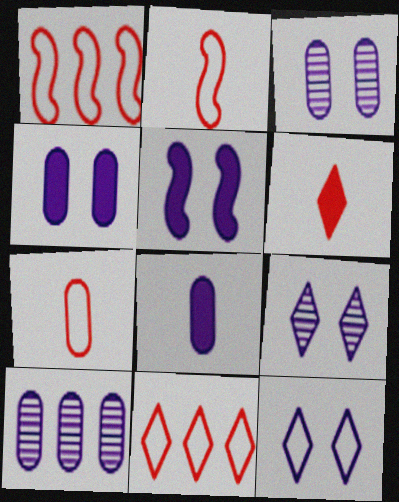[[3, 5, 12]]